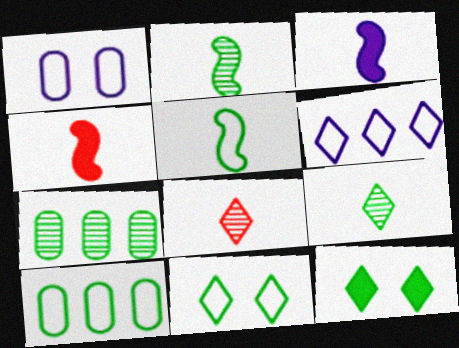[[2, 10, 12], 
[5, 7, 12], 
[5, 10, 11], 
[6, 8, 12]]